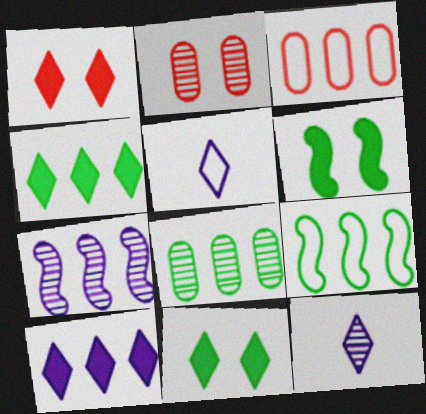[[3, 4, 7], 
[3, 6, 12], 
[4, 8, 9]]